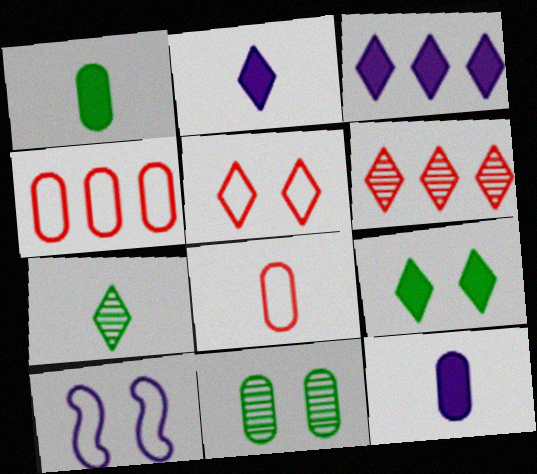[[1, 6, 10], 
[3, 5, 7], 
[4, 11, 12]]